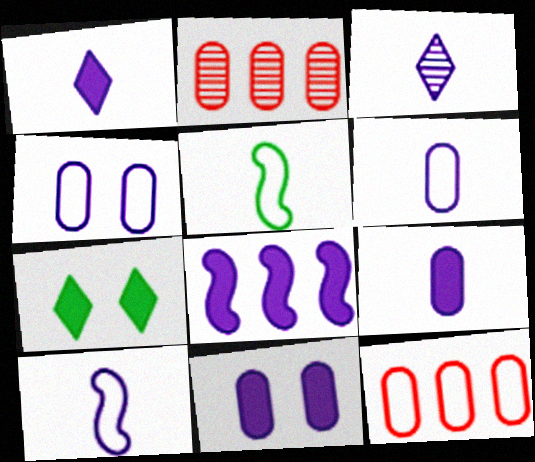[[1, 8, 11], 
[2, 7, 10], 
[3, 4, 8], 
[3, 9, 10]]